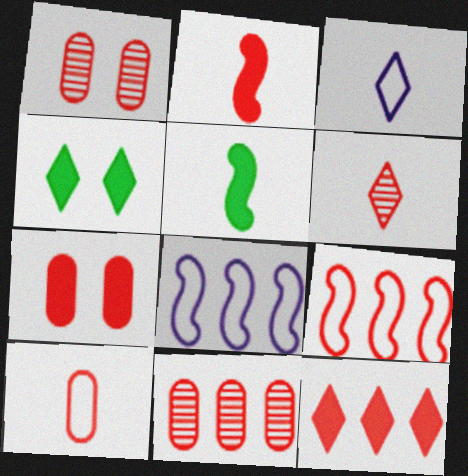[[2, 6, 10], 
[2, 7, 12], 
[6, 7, 9], 
[7, 10, 11], 
[9, 11, 12]]